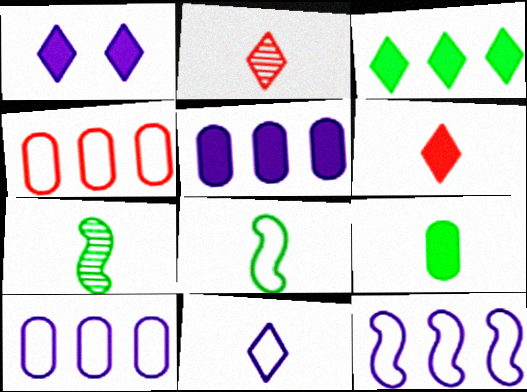[[1, 3, 6], 
[1, 4, 7]]